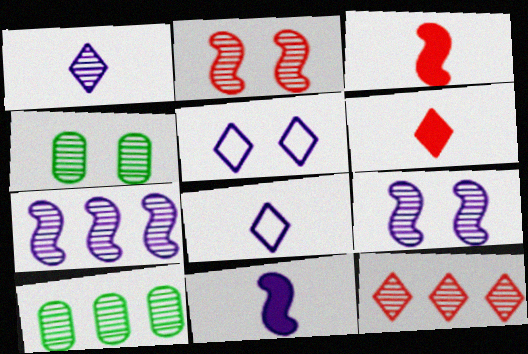[[1, 2, 10], 
[3, 5, 10], 
[7, 10, 12]]